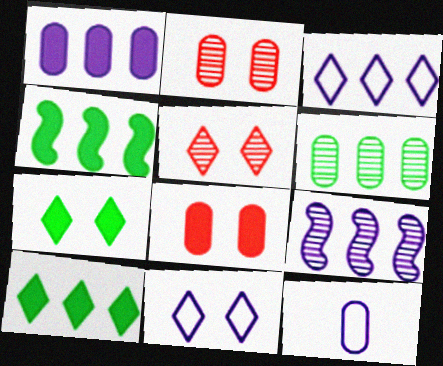[[1, 3, 9], 
[4, 5, 12], 
[5, 7, 11], 
[6, 8, 12]]